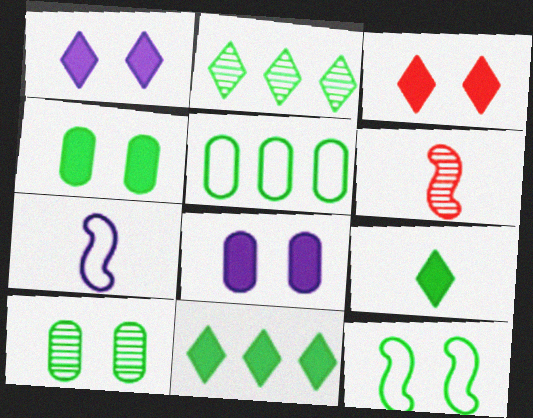[[1, 5, 6]]